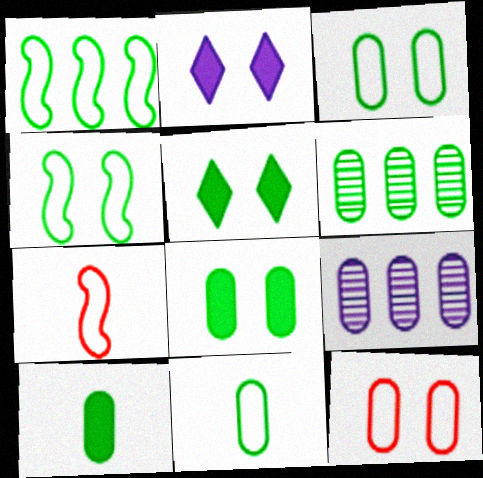[[2, 6, 7], 
[3, 6, 10], 
[5, 7, 9], 
[6, 8, 11], 
[9, 10, 12]]